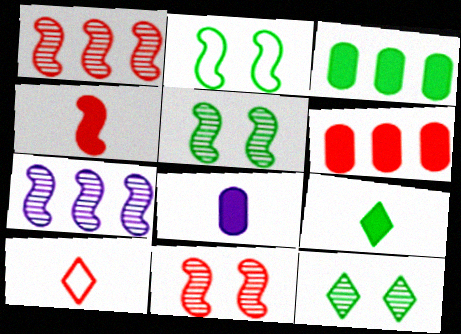[[2, 4, 7], 
[4, 8, 9], 
[6, 10, 11]]